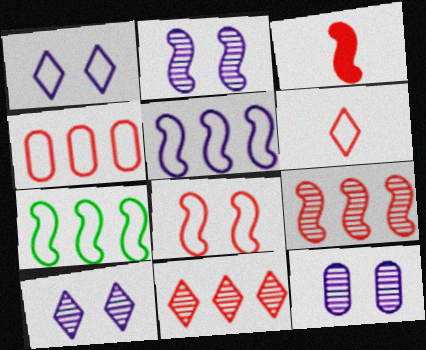[[2, 3, 7], 
[2, 10, 12], 
[3, 8, 9], 
[4, 6, 8]]